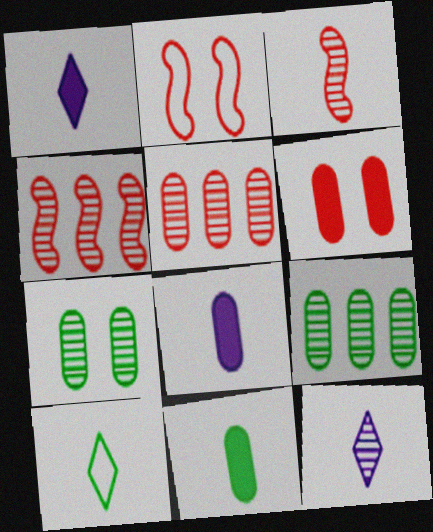[[1, 2, 9], 
[3, 8, 10], 
[4, 7, 12]]